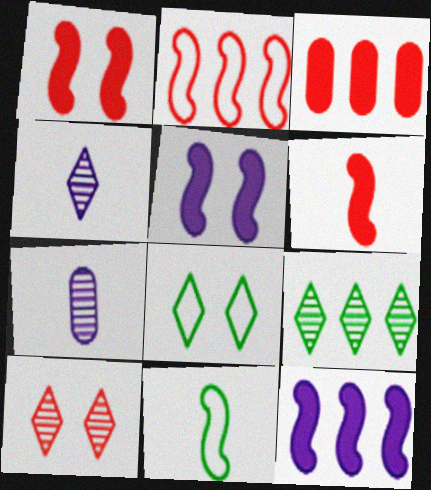[[4, 9, 10]]